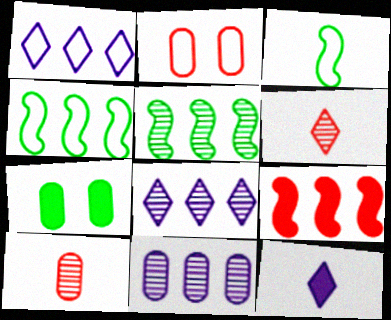[[1, 2, 3], 
[2, 5, 12], 
[2, 6, 9], 
[3, 10, 12], 
[7, 9, 12]]